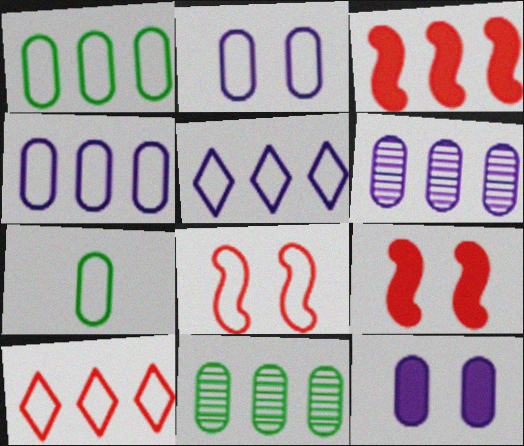[[3, 5, 11], 
[5, 7, 8]]